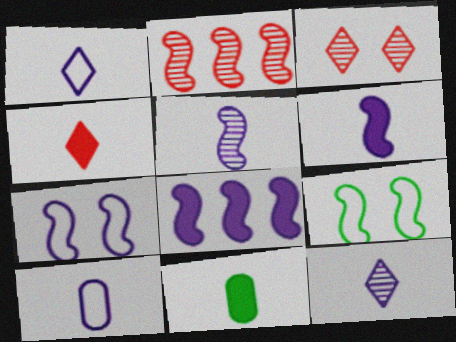[[2, 6, 9], 
[4, 6, 11], 
[5, 7, 8], 
[6, 10, 12]]